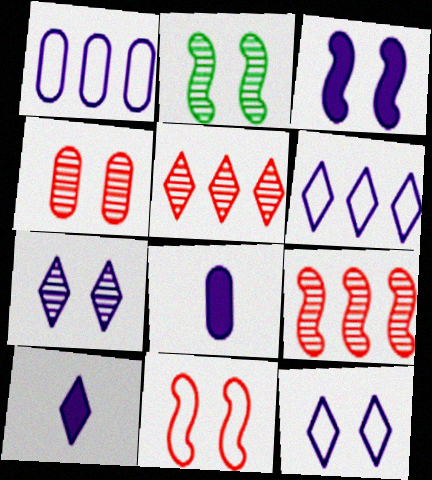[[2, 3, 11], 
[2, 4, 7], 
[6, 7, 10]]